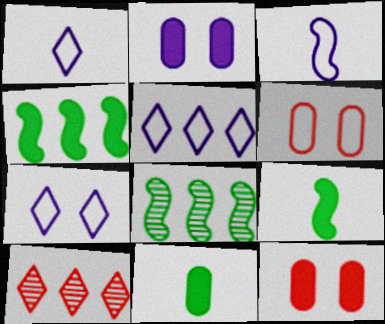[[1, 5, 7], 
[1, 8, 12]]